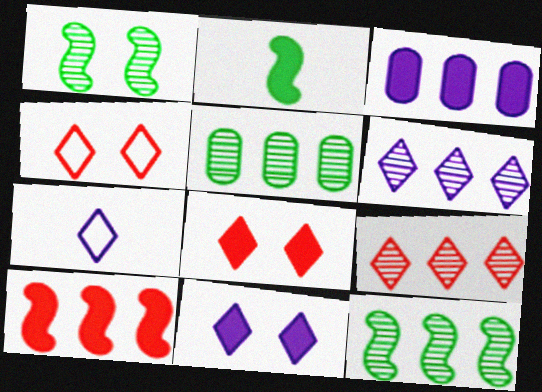[[2, 3, 8], 
[6, 7, 11]]